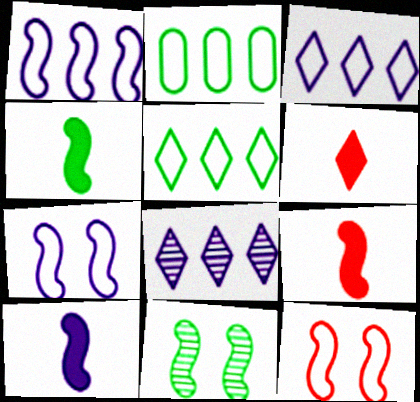[[1, 9, 11], 
[4, 9, 10]]